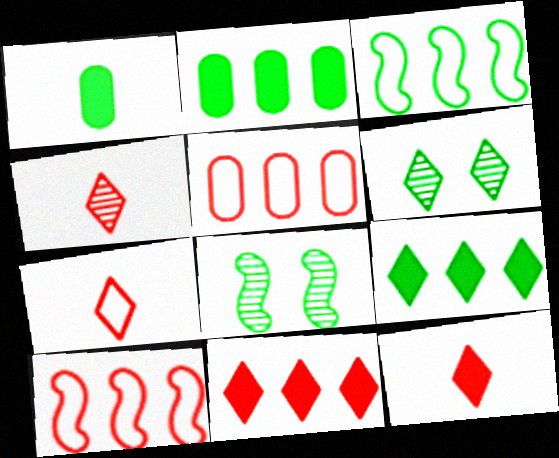[[1, 3, 6], 
[4, 7, 12]]